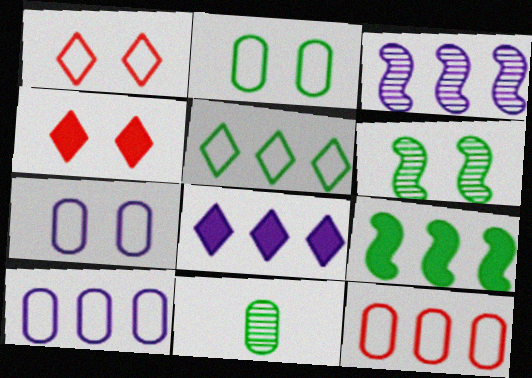[[3, 8, 10], 
[4, 6, 7]]